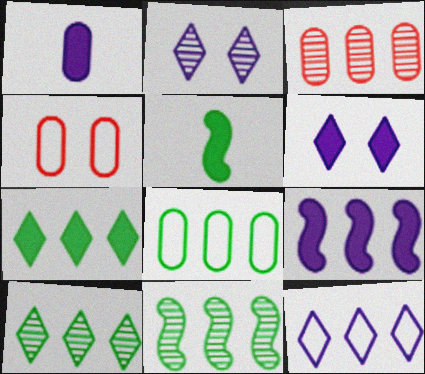[[1, 6, 9], 
[7, 8, 11]]